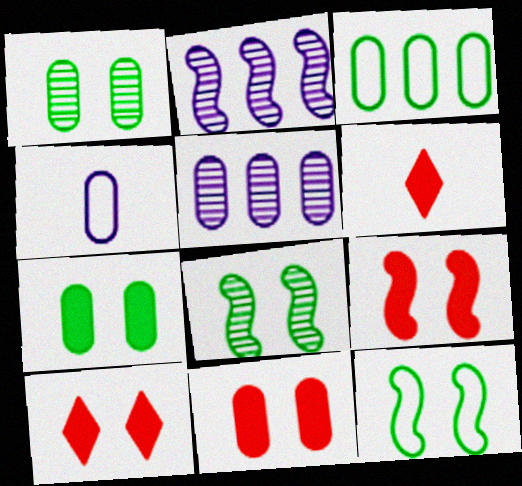[[5, 6, 12], 
[9, 10, 11]]